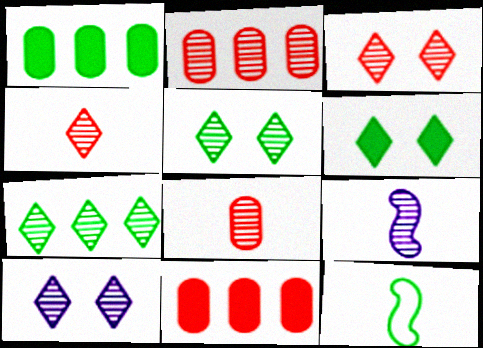[[1, 5, 12], 
[2, 5, 9], 
[3, 5, 10], 
[4, 7, 10], 
[10, 11, 12]]